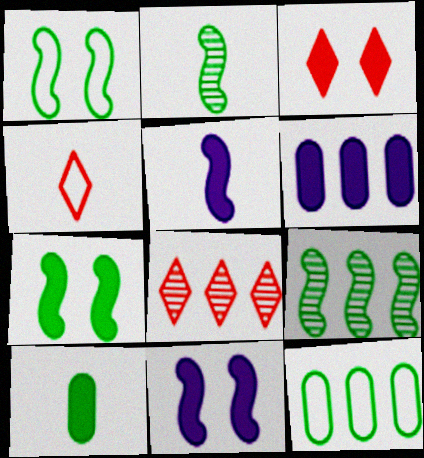[[3, 4, 8]]